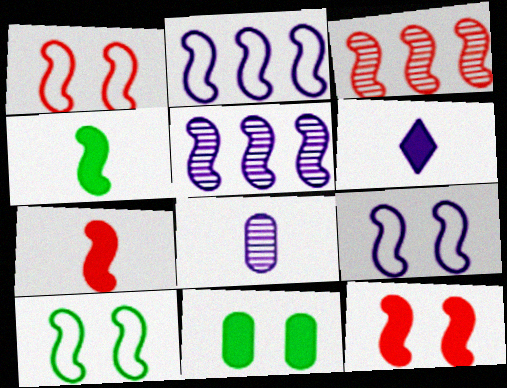[[1, 3, 7], 
[1, 4, 5], 
[1, 9, 10], 
[3, 4, 9], 
[5, 7, 10]]